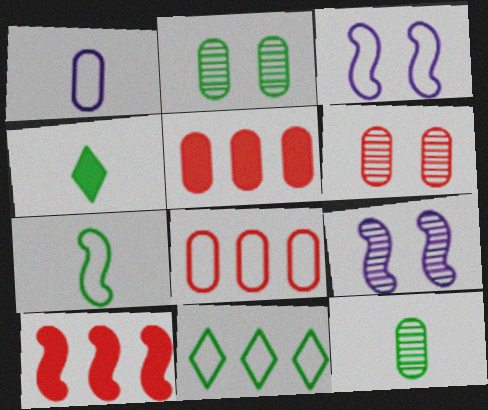[[1, 2, 5], 
[4, 7, 12], 
[4, 8, 9], 
[7, 9, 10]]